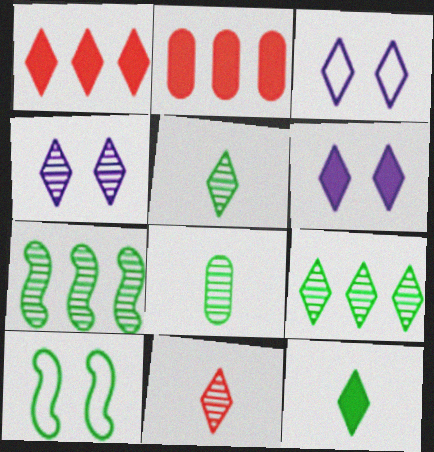[[1, 3, 5], 
[1, 6, 12], 
[3, 4, 6], 
[4, 9, 11]]